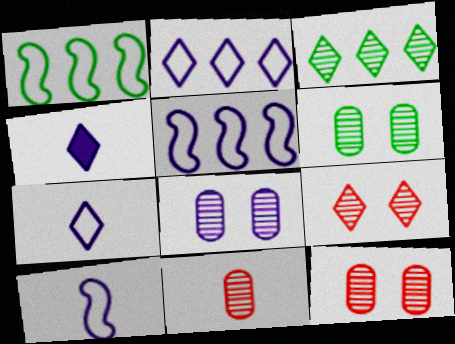[[1, 4, 12], 
[4, 5, 8], 
[6, 8, 12]]